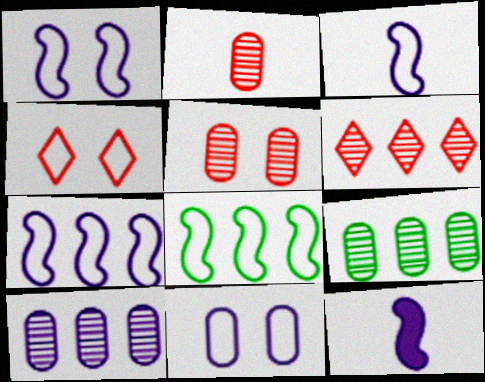[[1, 3, 7], 
[4, 9, 12]]